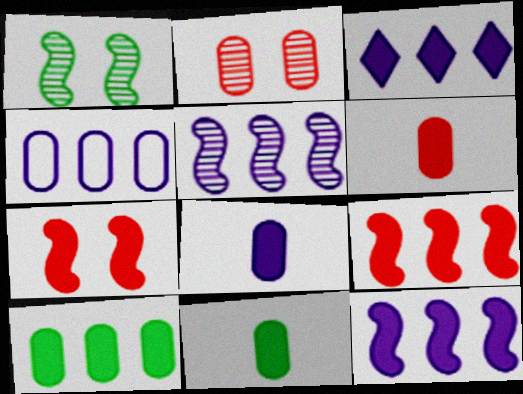[[2, 4, 11], 
[3, 4, 5], 
[3, 7, 11], 
[3, 9, 10], 
[6, 8, 11]]